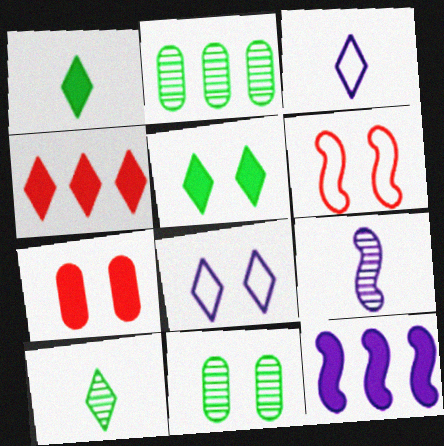[[1, 7, 12], 
[4, 8, 10]]